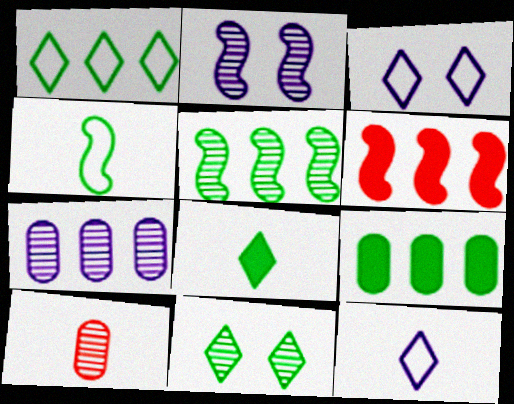[[1, 5, 9], 
[1, 6, 7], 
[1, 8, 11], 
[2, 4, 6], 
[4, 9, 11]]